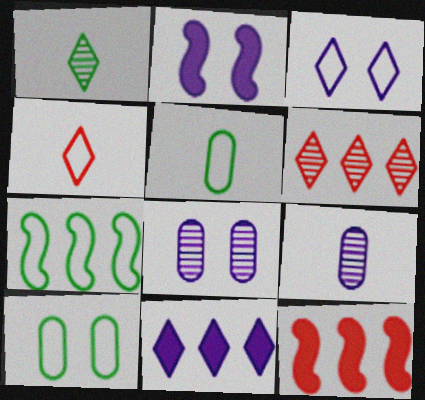[[2, 3, 8], 
[2, 5, 6]]